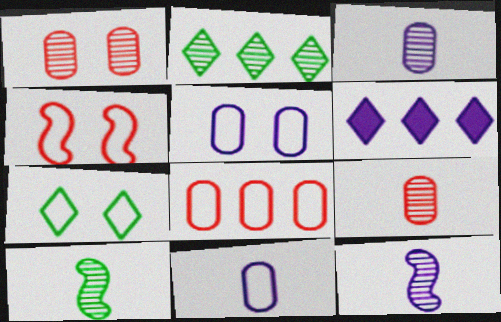[[1, 2, 12], 
[4, 5, 7], 
[5, 6, 12]]